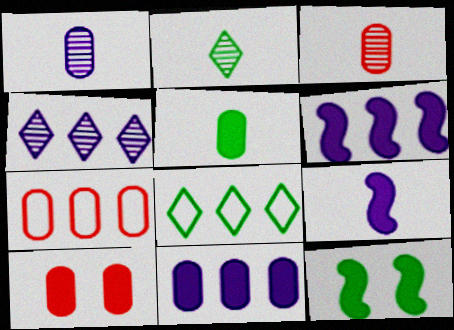[[3, 7, 10], 
[5, 10, 11]]